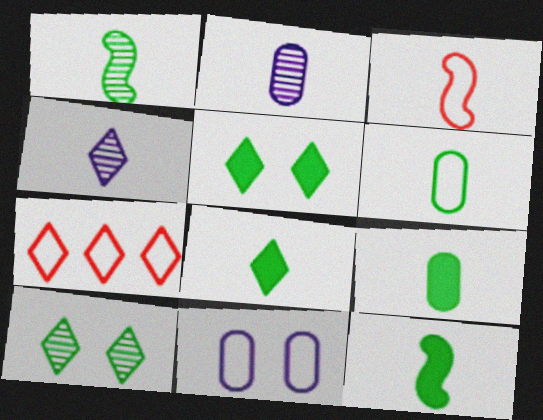[[1, 6, 8], 
[2, 3, 8], 
[3, 4, 9], 
[4, 5, 7], 
[8, 9, 12]]